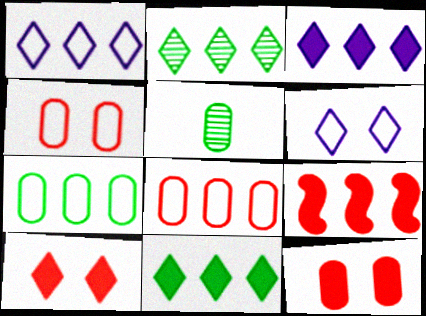[[5, 6, 9]]